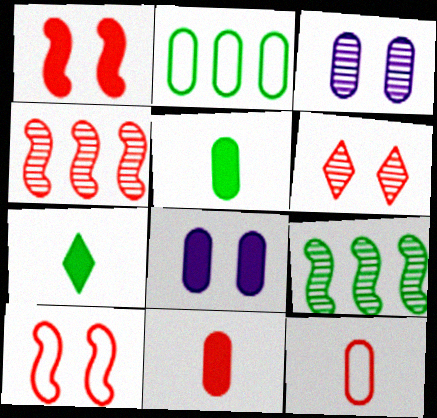[[2, 3, 11]]